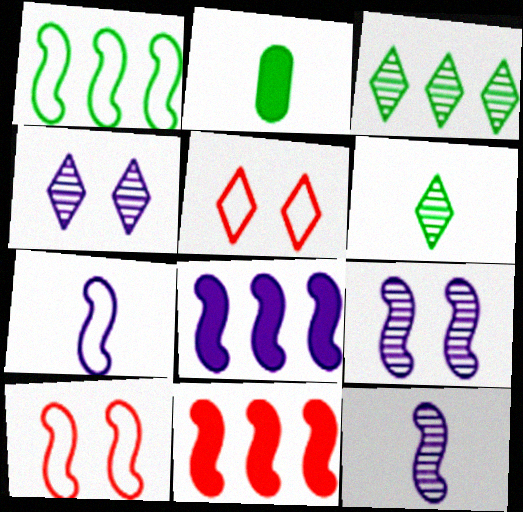[[1, 7, 10], 
[7, 8, 9]]